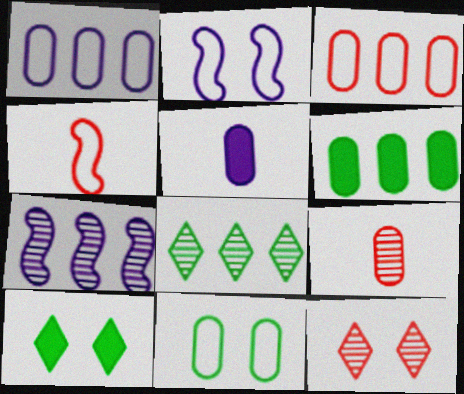[]